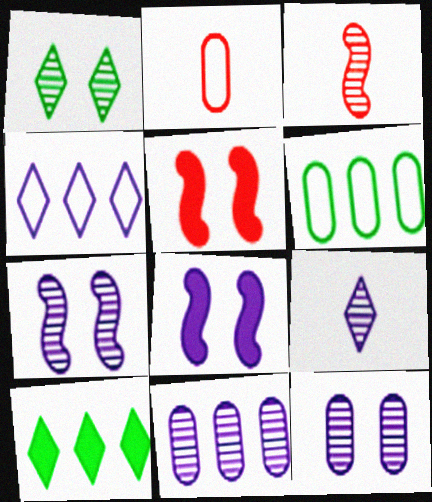[[1, 3, 11], 
[2, 7, 10], 
[5, 6, 9], 
[7, 9, 11]]